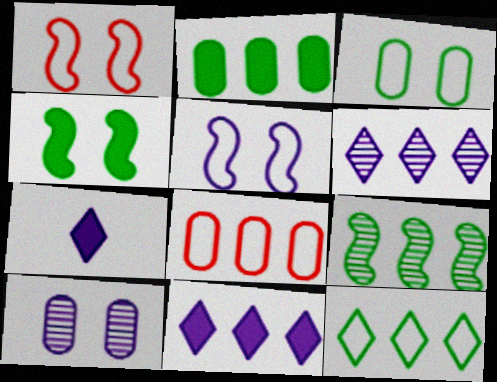[[2, 9, 12], 
[8, 9, 11]]